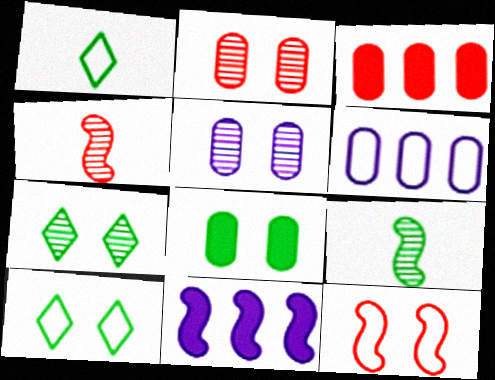[[1, 2, 11], 
[1, 6, 12], 
[9, 11, 12]]